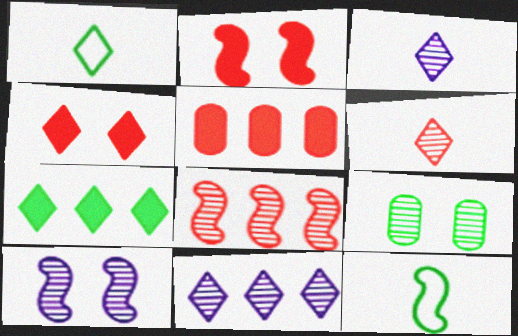[[1, 4, 11], 
[1, 5, 10], 
[3, 8, 9], 
[7, 9, 12]]